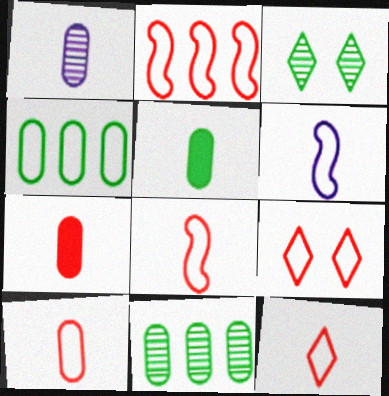[[1, 5, 10], 
[2, 9, 10], 
[4, 6, 9], 
[8, 10, 12]]